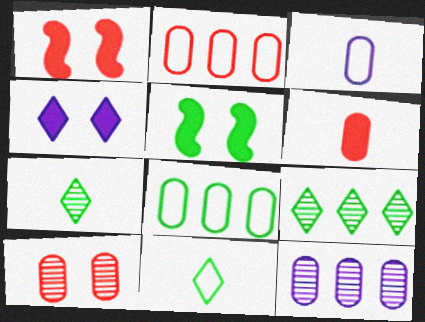[[1, 3, 9], 
[1, 11, 12], 
[2, 6, 10], 
[5, 7, 8]]